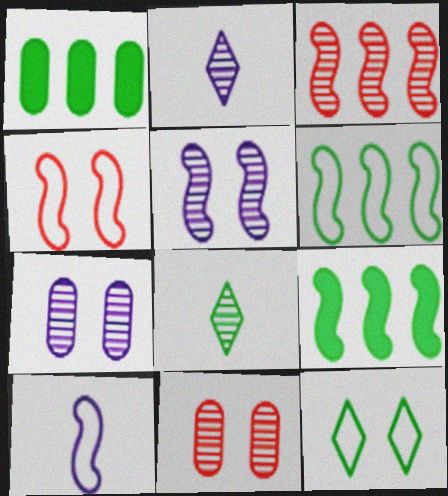[[1, 2, 4], 
[3, 7, 8], 
[4, 6, 10]]